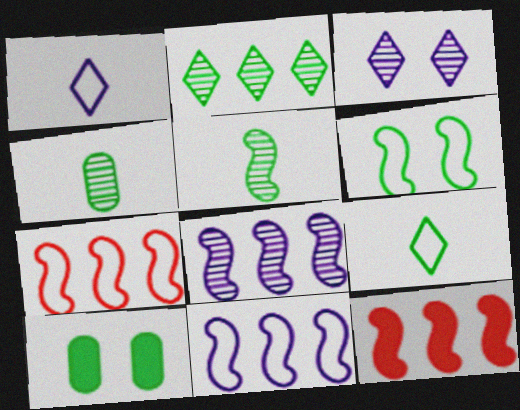[]